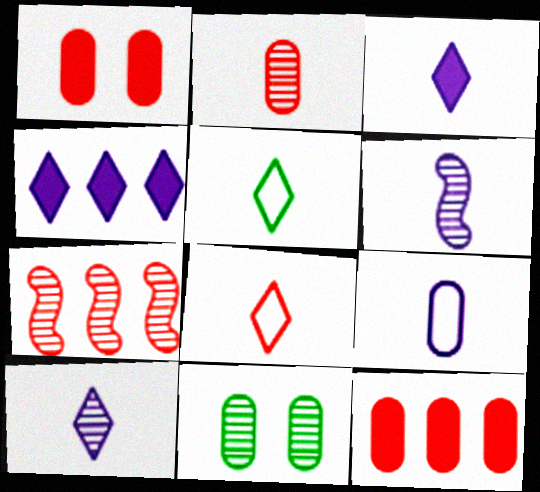[[1, 7, 8], 
[3, 6, 9], 
[7, 10, 11], 
[9, 11, 12]]